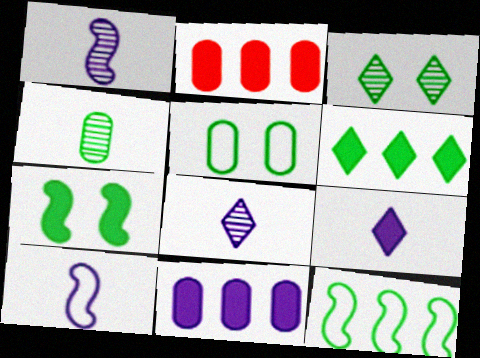[[2, 3, 10], 
[2, 7, 9], 
[3, 5, 7]]